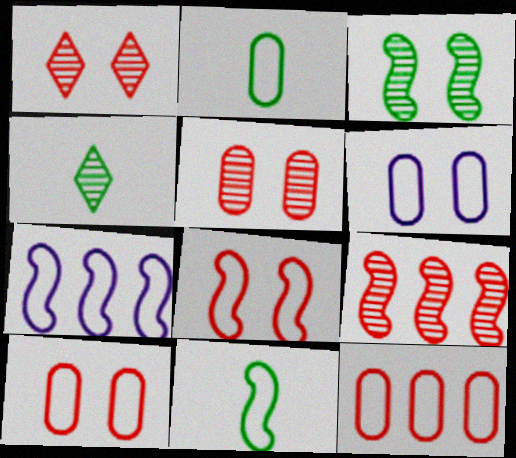[[2, 6, 12], 
[7, 8, 11]]